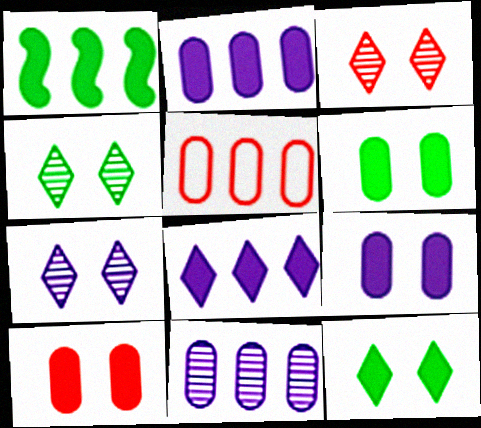[[3, 4, 7], 
[6, 9, 10]]